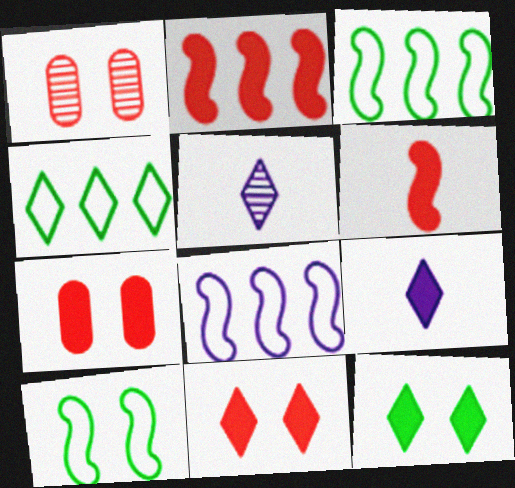[[1, 3, 9], 
[3, 5, 7], 
[4, 5, 11]]